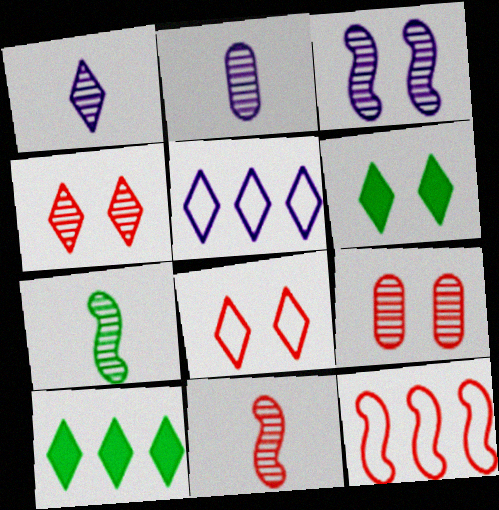[[1, 8, 10], 
[2, 6, 12]]